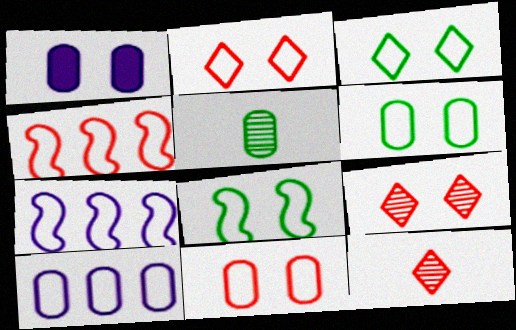[[1, 8, 9], 
[3, 6, 8]]